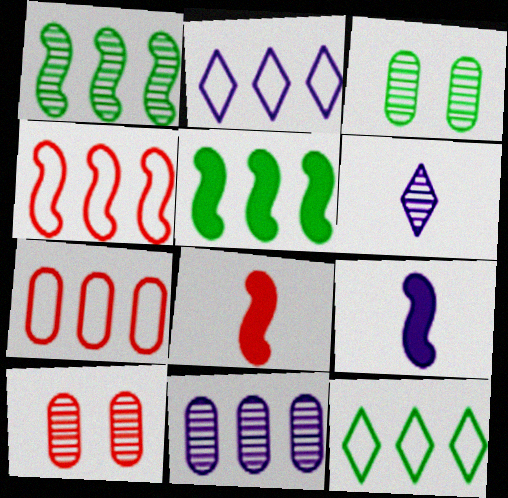[[1, 6, 10], 
[2, 3, 8], 
[9, 10, 12]]